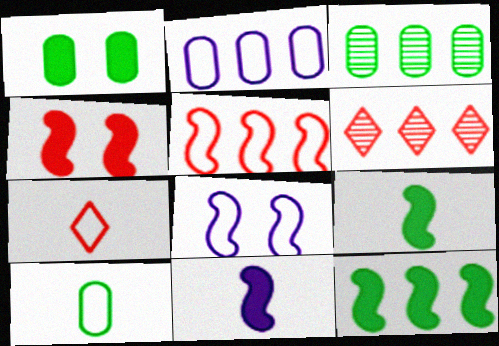[[1, 3, 10], 
[2, 6, 12], 
[4, 11, 12]]